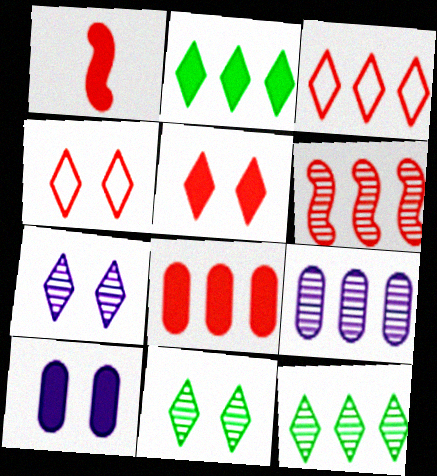[[1, 2, 10], 
[1, 5, 8], 
[3, 6, 8], 
[6, 9, 12]]